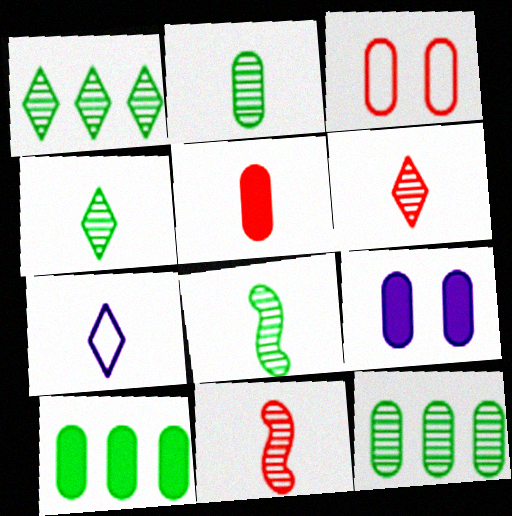[[2, 4, 8], 
[5, 7, 8], 
[5, 9, 10]]